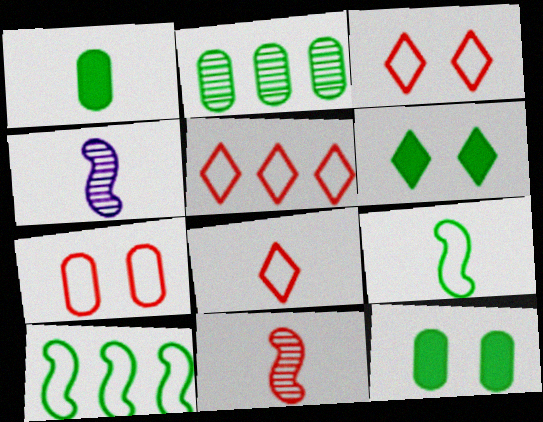[[1, 4, 8], 
[2, 6, 9], 
[3, 5, 8], 
[4, 5, 12]]